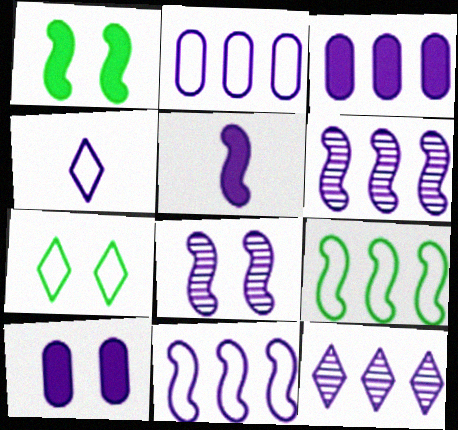[[3, 4, 8], 
[3, 11, 12], 
[4, 6, 10], 
[5, 8, 11]]